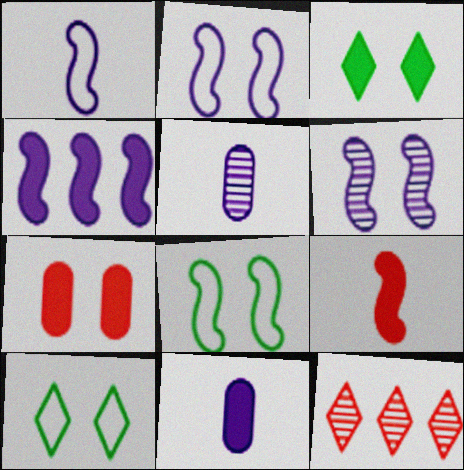[[1, 4, 6], 
[6, 7, 10], 
[8, 11, 12]]